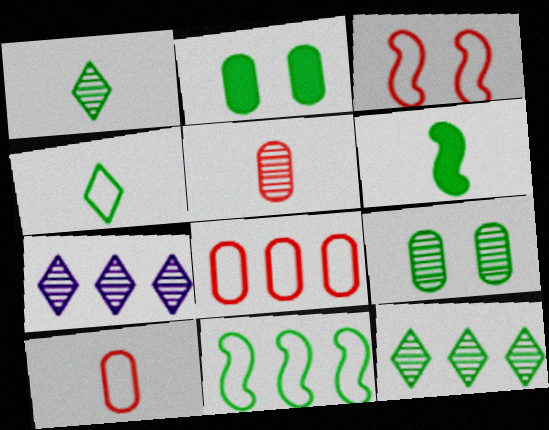[[1, 2, 11]]